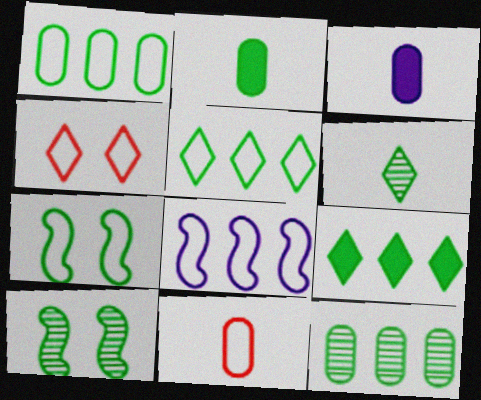[[2, 5, 10], 
[6, 10, 12]]